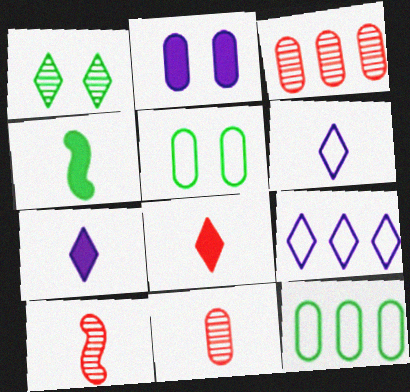[[1, 4, 12], 
[1, 8, 9], 
[2, 11, 12], 
[4, 6, 11]]